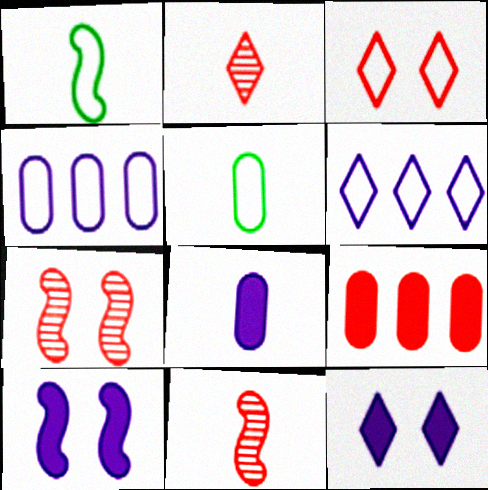[[1, 2, 8], 
[1, 3, 4], 
[3, 9, 11]]